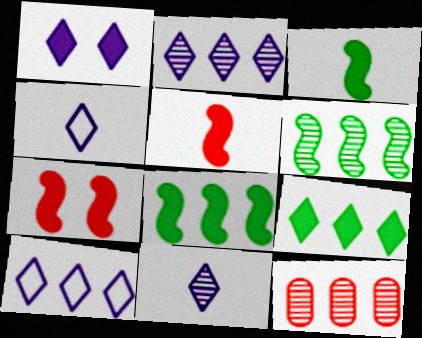[[1, 2, 4], 
[1, 10, 11], 
[2, 6, 12], 
[8, 10, 12]]